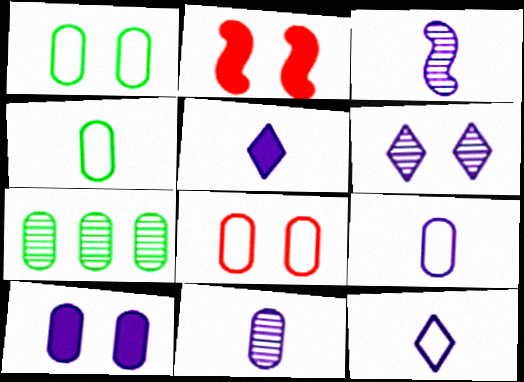[[1, 2, 6], 
[2, 7, 12], 
[3, 5, 9]]